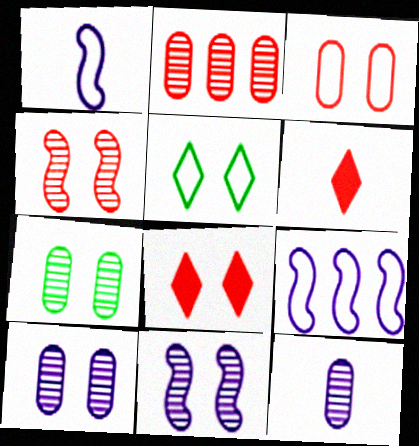[[2, 7, 12], 
[3, 4, 8], 
[6, 7, 9]]